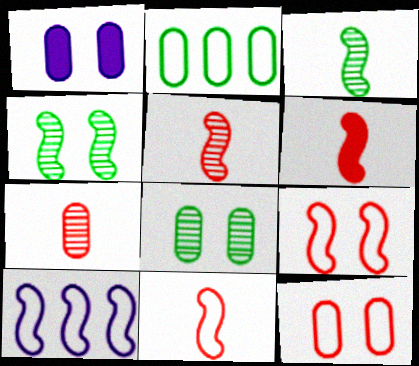[[1, 2, 7], 
[1, 8, 12], 
[4, 6, 10], 
[5, 6, 11]]